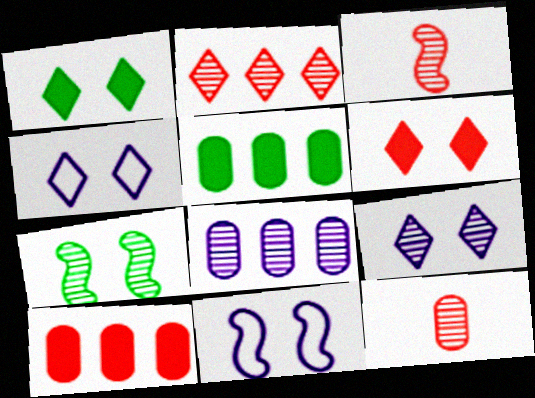[[3, 4, 5]]